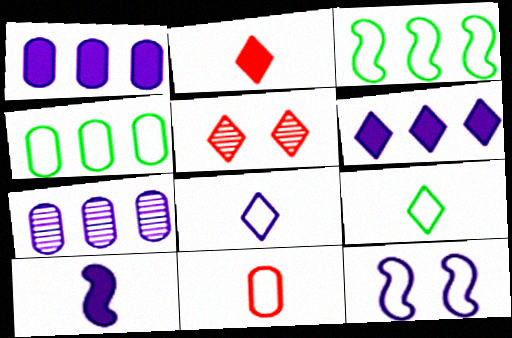[[4, 5, 10], 
[5, 6, 9]]